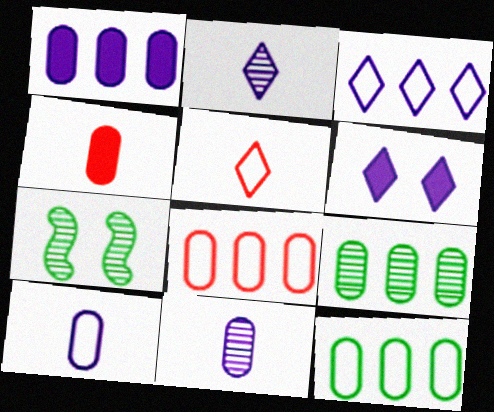[[1, 5, 7], 
[1, 8, 9], 
[2, 3, 6], 
[3, 4, 7]]